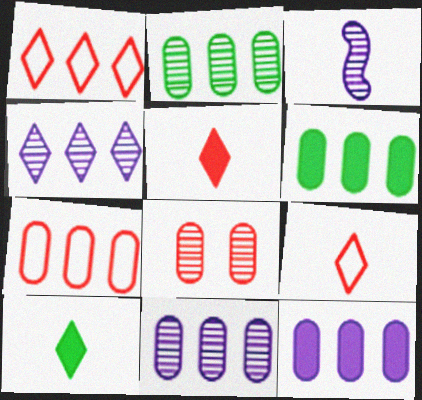[[2, 7, 12], 
[6, 7, 11]]